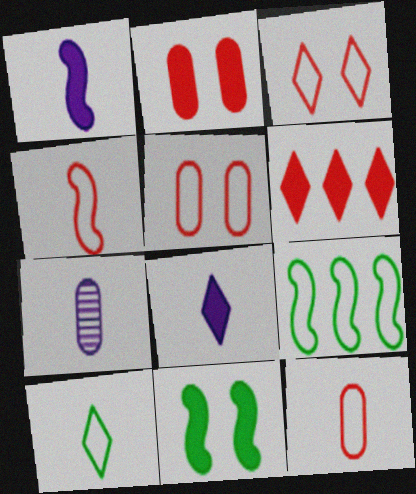[]